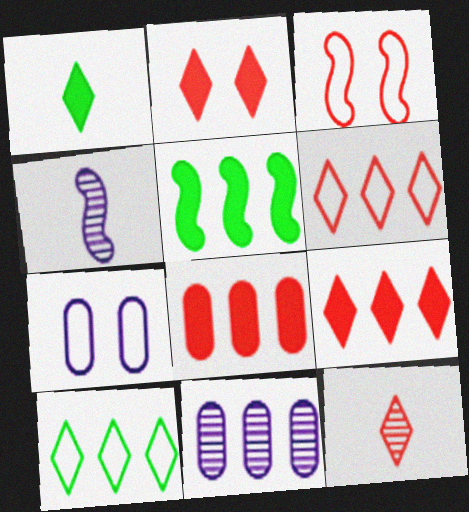[[1, 3, 11], 
[2, 6, 12], 
[3, 4, 5], 
[3, 8, 12], 
[5, 6, 11], 
[5, 7, 12]]